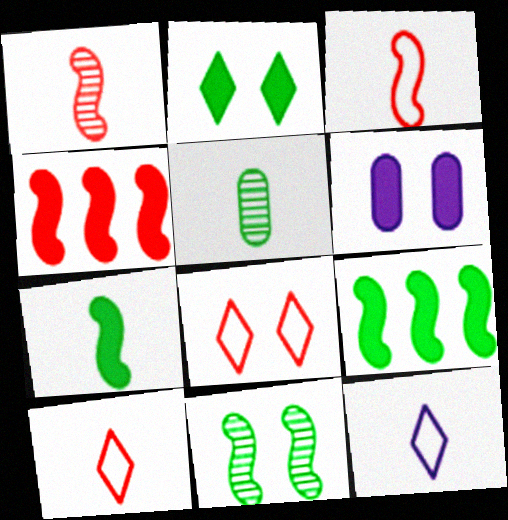[[6, 8, 11]]